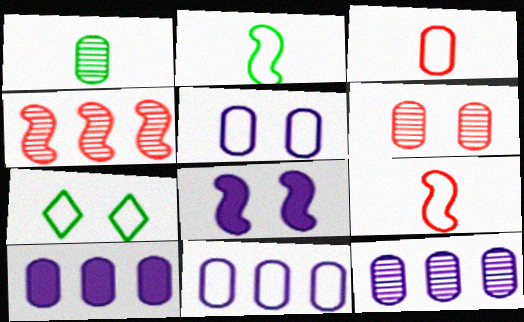[[1, 6, 12], 
[2, 4, 8], 
[6, 7, 8], 
[7, 9, 11], 
[10, 11, 12]]